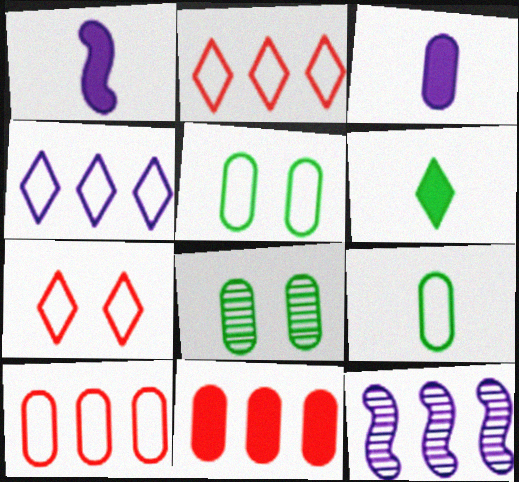[[1, 2, 8], 
[3, 8, 10]]